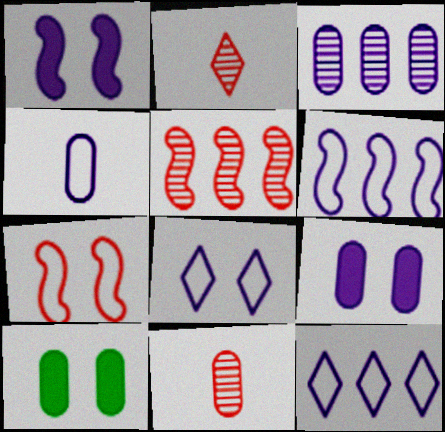[[2, 6, 10], 
[3, 4, 9], 
[4, 6, 8]]